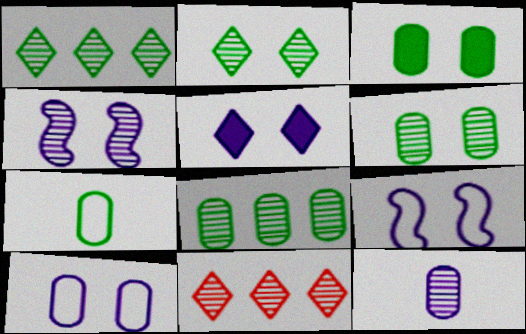[[3, 7, 8], 
[4, 5, 10]]